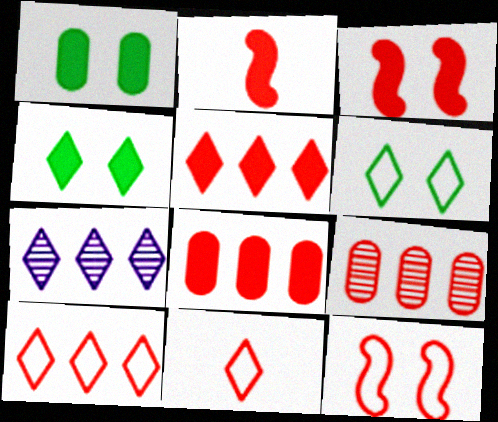[[3, 9, 11], 
[4, 7, 11]]